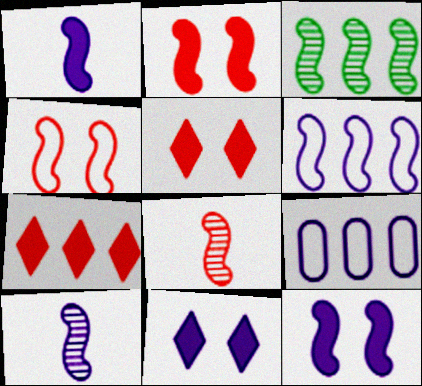[[1, 3, 4], 
[3, 7, 9], 
[6, 10, 12], 
[9, 10, 11]]